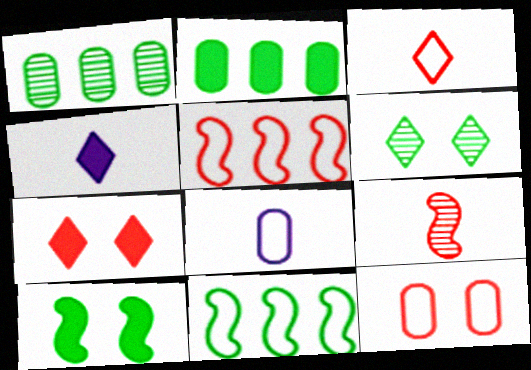[[3, 5, 12]]